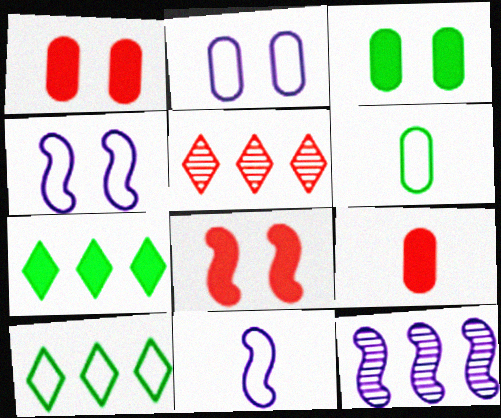[[3, 5, 11]]